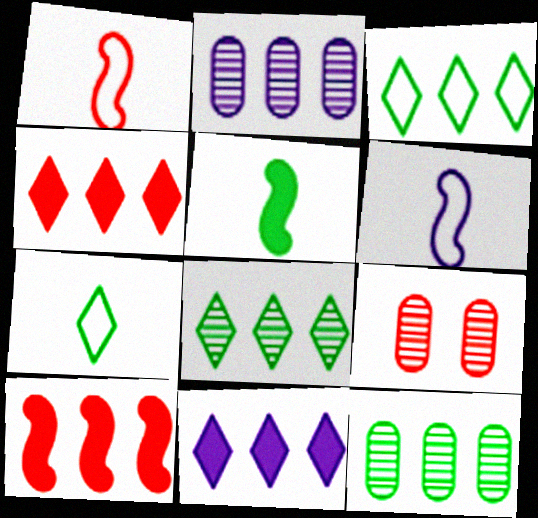[[1, 4, 9], 
[2, 3, 10]]